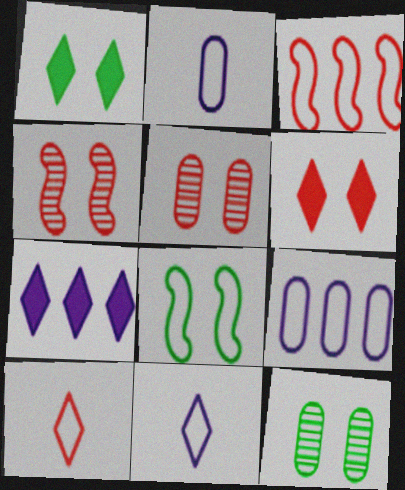[[1, 8, 12], 
[8, 9, 10]]